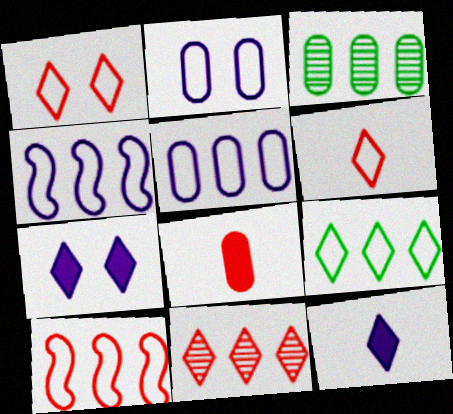[[2, 3, 8], 
[5, 9, 10]]